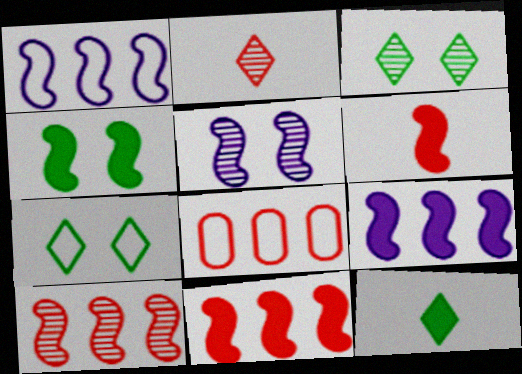[[4, 6, 9], 
[5, 8, 12]]